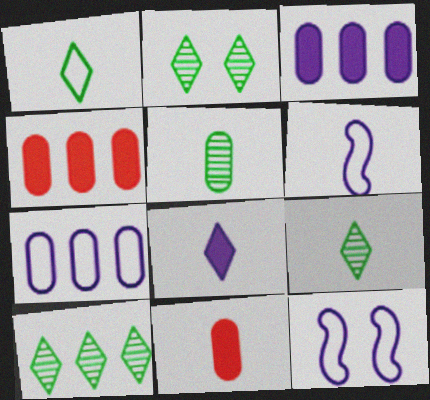[[2, 4, 6], 
[2, 9, 10], 
[4, 9, 12], 
[6, 9, 11], 
[10, 11, 12]]